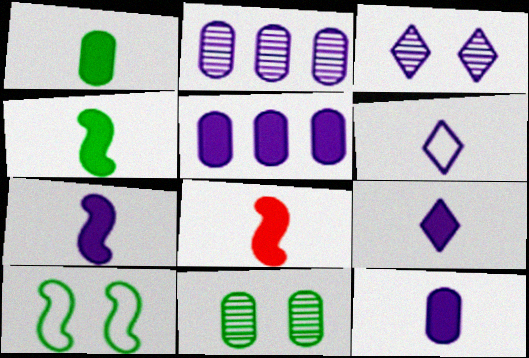[[1, 8, 9], 
[4, 7, 8], 
[7, 9, 12]]